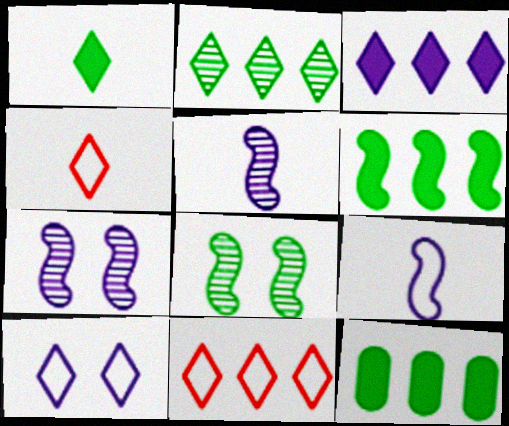[[2, 3, 11], 
[4, 7, 12]]